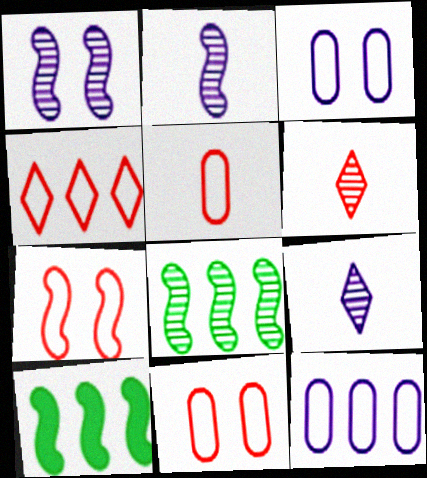[[2, 7, 10], 
[3, 6, 10], 
[4, 5, 7], 
[9, 10, 11]]